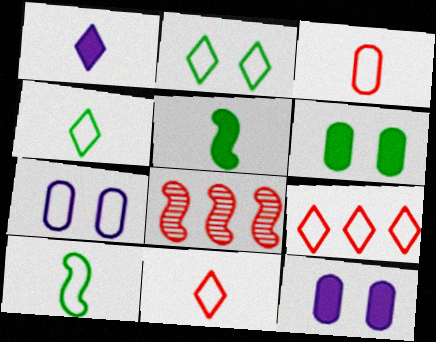[[4, 8, 12], 
[7, 9, 10]]